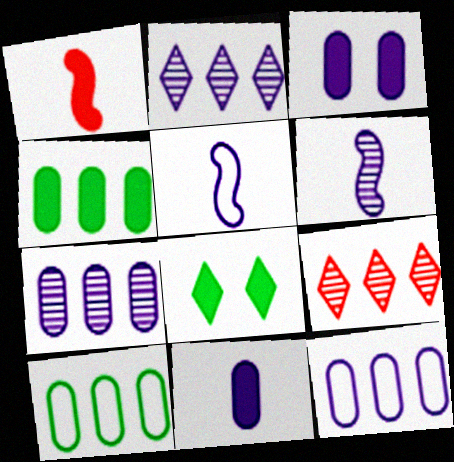[[2, 3, 5]]